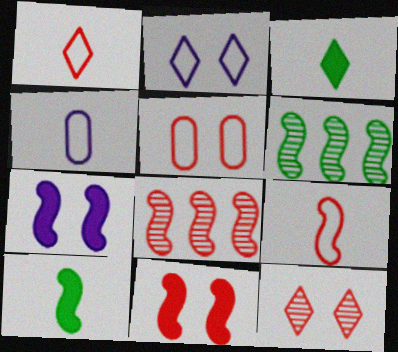[[5, 11, 12], 
[6, 7, 9], 
[8, 9, 11]]